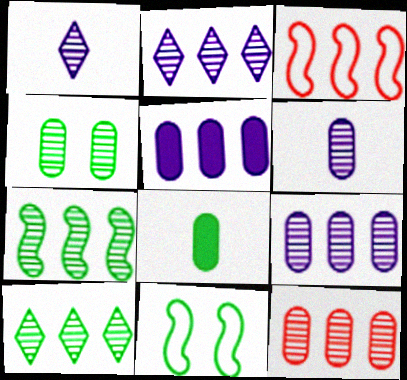[[2, 7, 12], 
[3, 5, 10], 
[4, 6, 12], 
[8, 10, 11]]